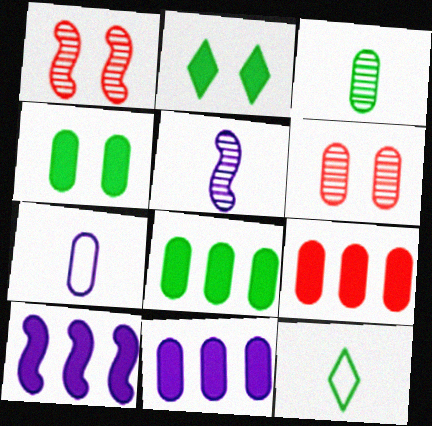[[1, 11, 12], 
[6, 7, 8], 
[6, 10, 12], 
[8, 9, 11]]